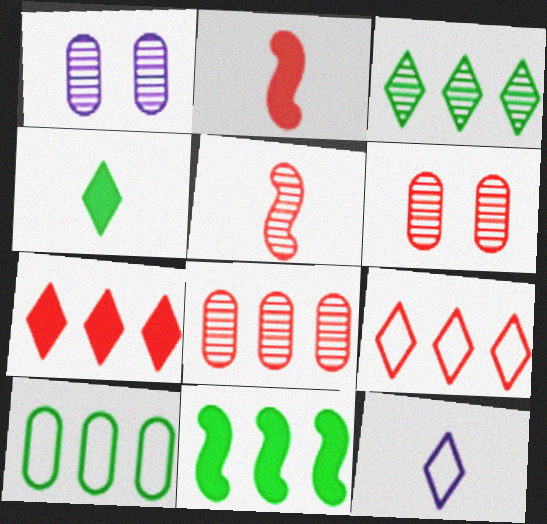[[1, 3, 5], 
[2, 6, 9], 
[3, 10, 11], 
[6, 11, 12]]